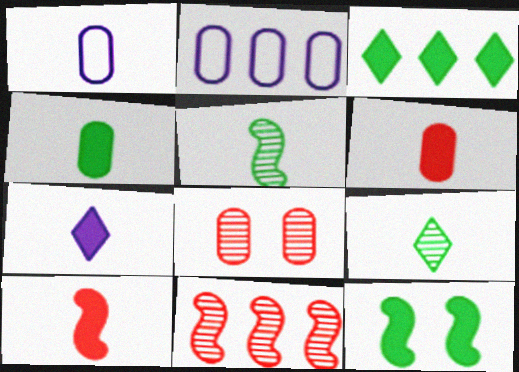[[1, 9, 10], 
[2, 3, 11], 
[2, 4, 8], 
[3, 4, 12], 
[4, 7, 10]]